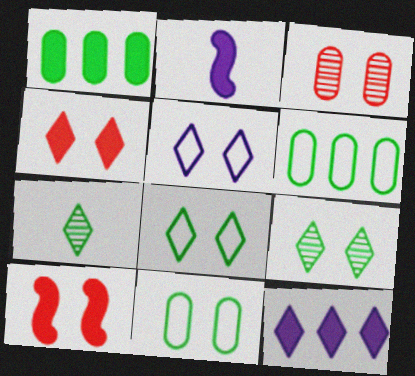[[1, 2, 4], 
[4, 5, 9]]